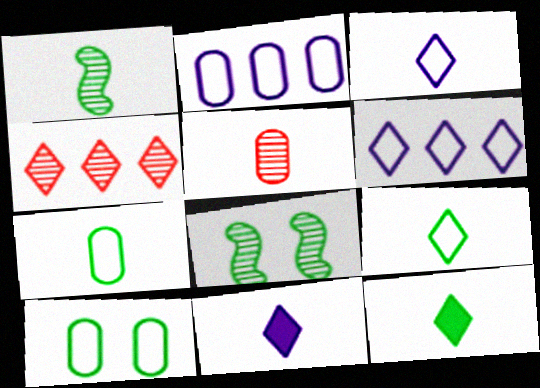[[1, 7, 12]]